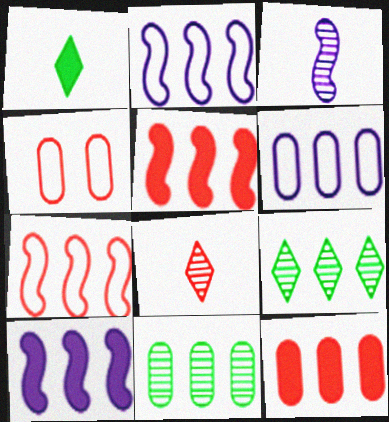[[2, 9, 12], 
[4, 5, 8], 
[5, 6, 9], 
[6, 11, 12]]